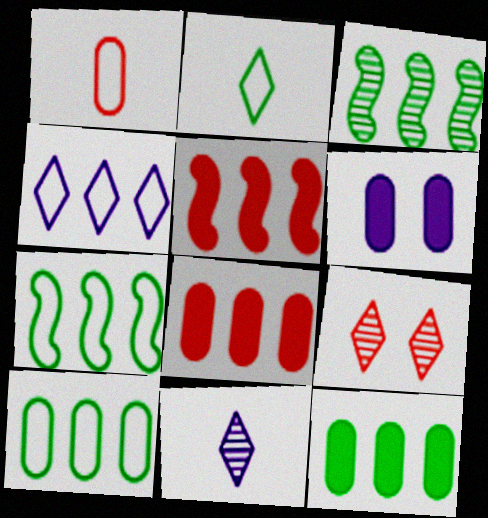[[1, 5, 9], 
[3, 4, 8]]